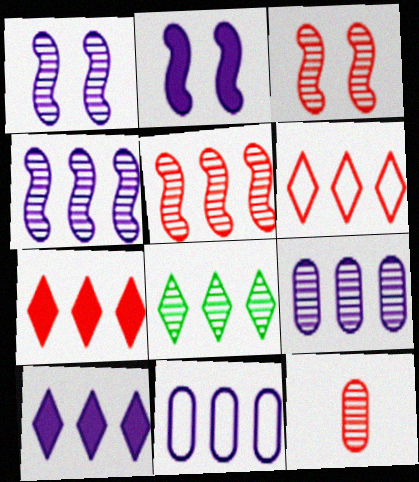[[1, 8, 12], 
[4, 10, 11], 
[5, 8, 9], 
[6, 8, 10]]